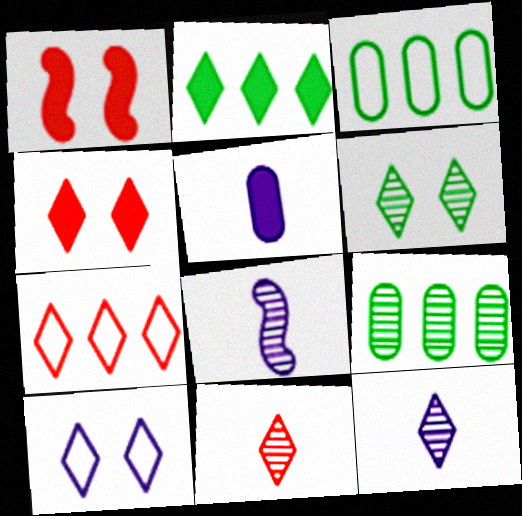[[1, 2, 5], 
[1, 3, 12], 
[2, 10, 11], 
[3, 4, 8], 
[4, 6, 10], 
[4, 7, 11]]